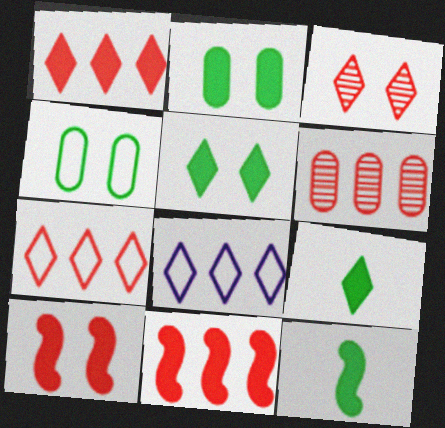[[3, 8, 9], 
[6, 7, 11]]